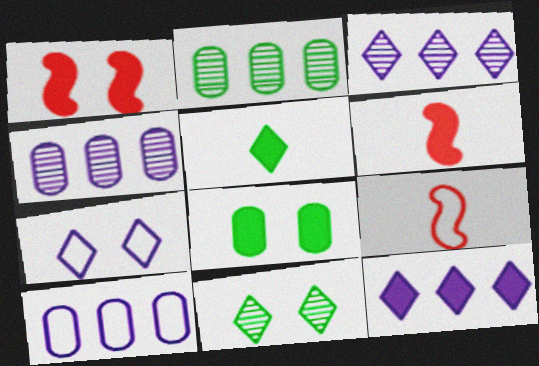[[2, 6, 7], 
[3, 8, 9], 
[6, 8, 12], 
[6, 10, 11]]